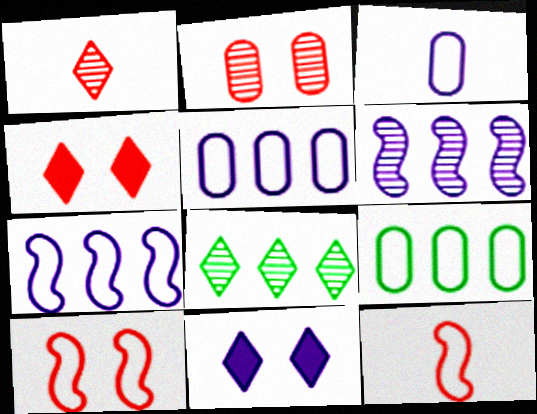[[2, 4, 10], 
[3, 6, 11]]